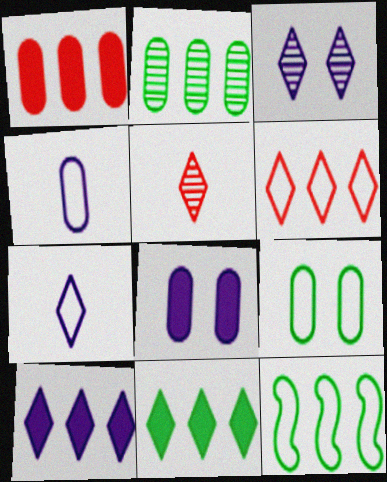[[2, 11, 12], 
[3, 7, 10], 
[5, 8, 12]]